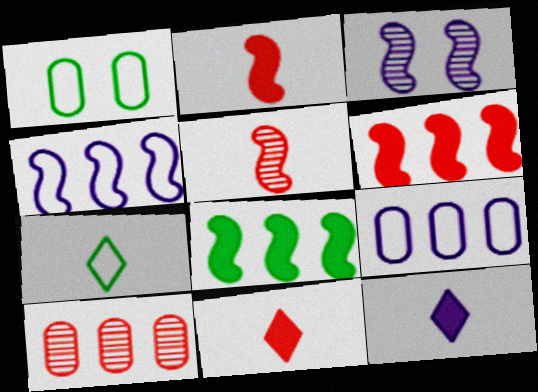[[3, 9, 12]]